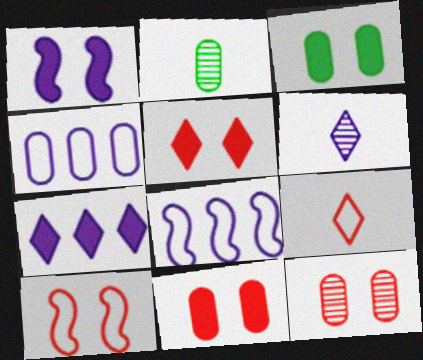[[1, 3, 5], 
[1, 4, 6], 
[2, 4, 11], 
[2, 5, 8], 
[2, 7, 10], 
[5, 10, 12]]